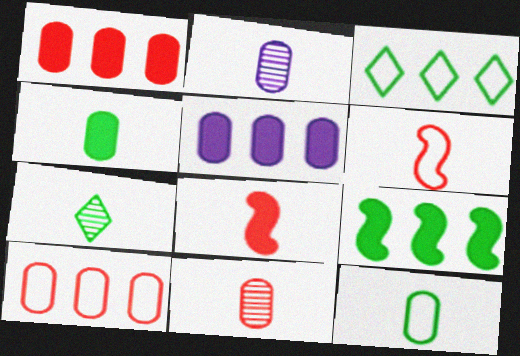[]